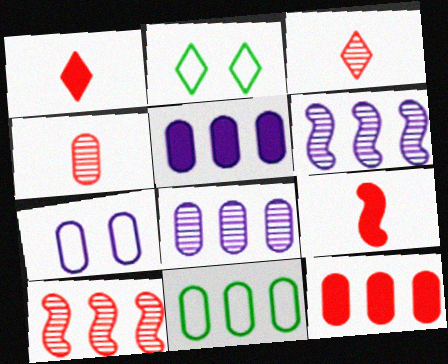[[2, 8, 9], 
[8, 11, 12]]